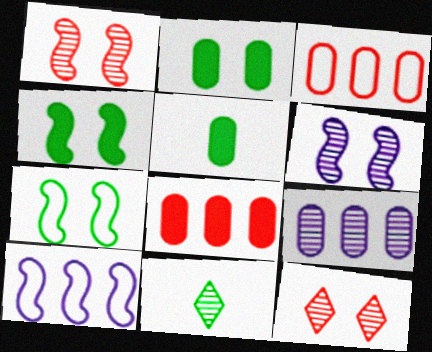[[1, 9, 11], 
[5, 10, 12]]